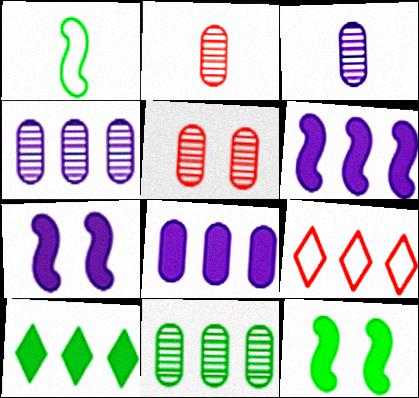[[3, 5, 11], 
[3, 9, 12], 
[6, 9, 11]]